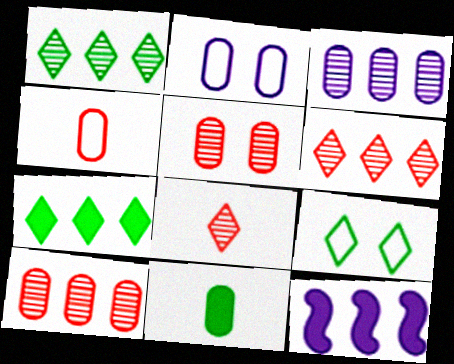[[2, 10, 11]]